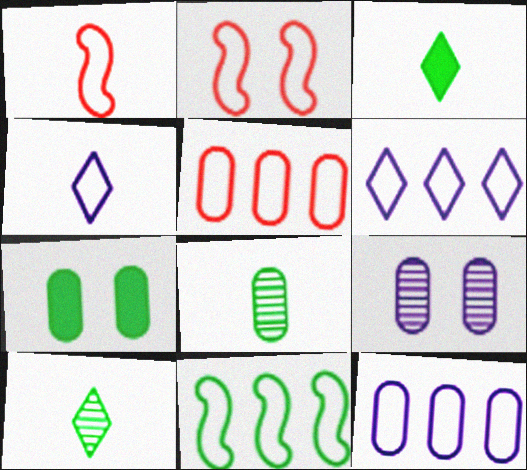[[5, 6, 11], 
[7, 10, 11]]